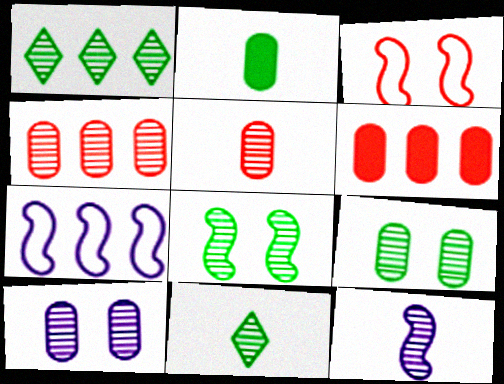[[1, 6, 7], 
[5, 11, 12]]